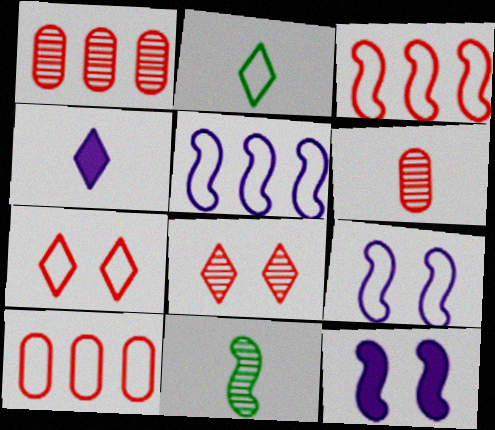[[1, 2, 12], 
[2, 9, 10], 
[3, 11, 12]]